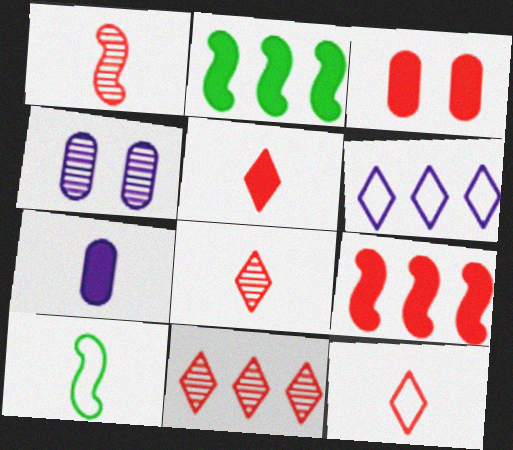[[2, 4, 12], 
[3, 5, 9], 
[5, 8, 12], 
[7, 8, 10]]